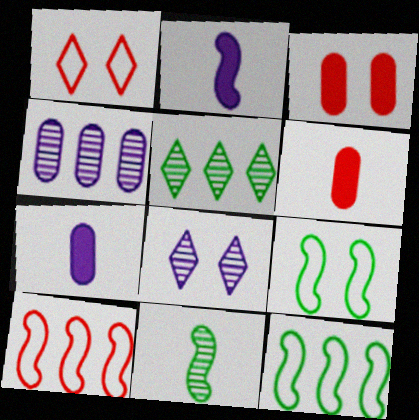[[3, 8, 9], 
[6, 8, 12]]